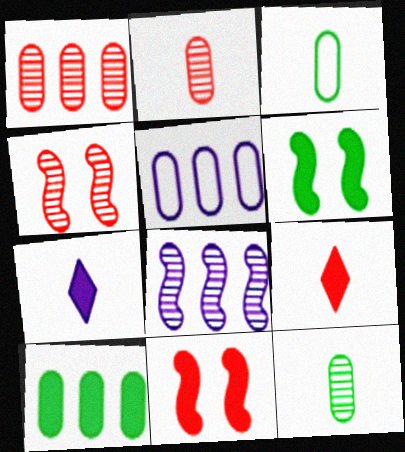[[1, 5, 10], 
[7, 10, 11]]